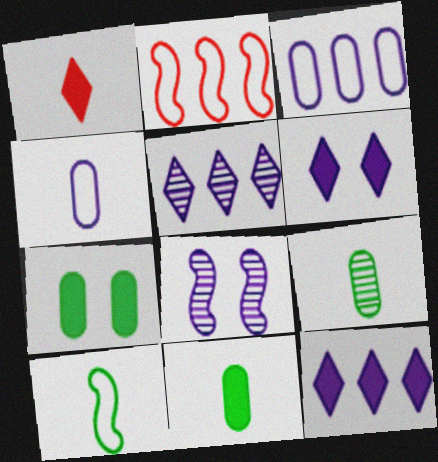[[2, 6, 9], 
[4, 8, 12]]